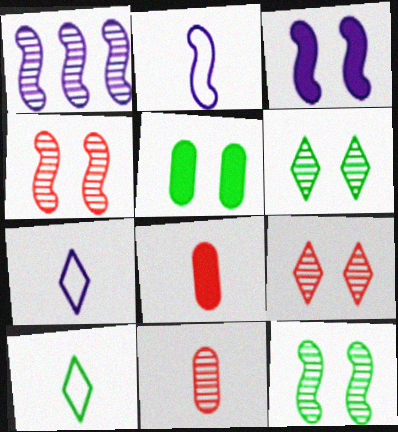[[1, 2, 3], 
[1, 6, 11]]